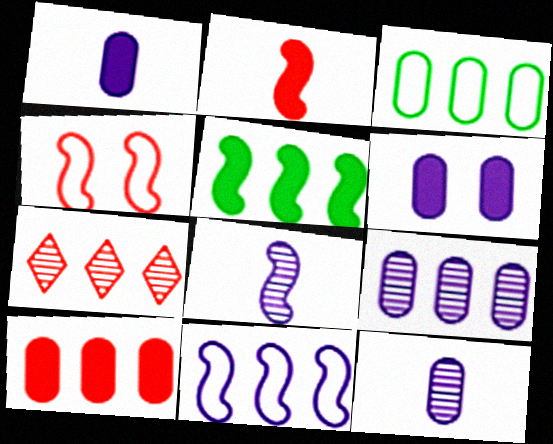[[3, 9, 10], 
[4, 5, 8]]